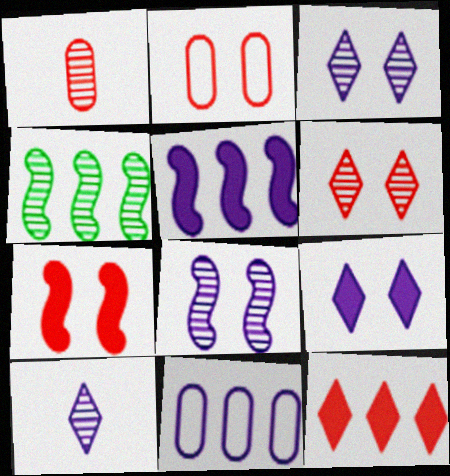[[1, 3, 4], 
[2, 6, 7], 
[4, 11, 12]]